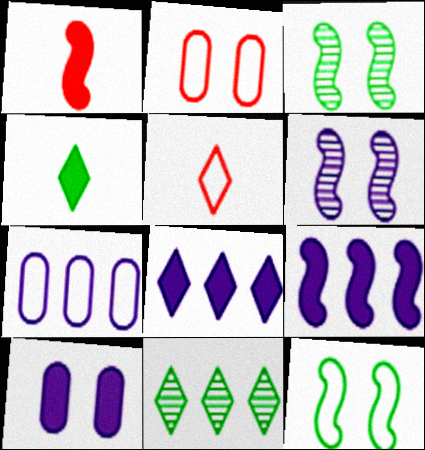[[5, 7, 12]]